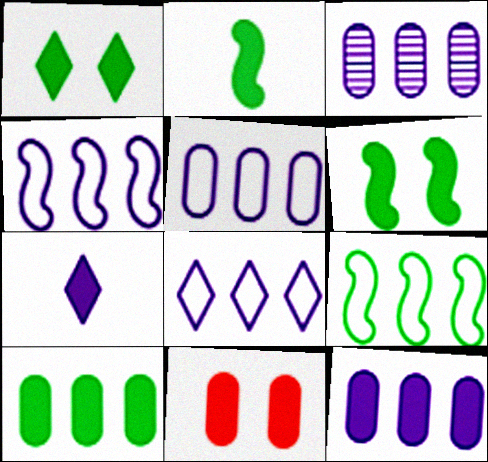[[1, 2, 10], 
[3, 5, 12], 
[4, 5, 8]]